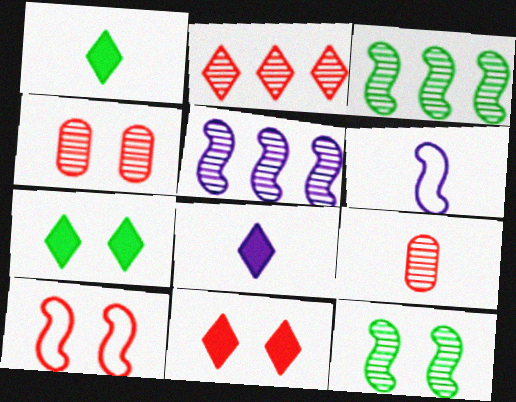[[1, 6, 9], 
[4, 10, 11]]